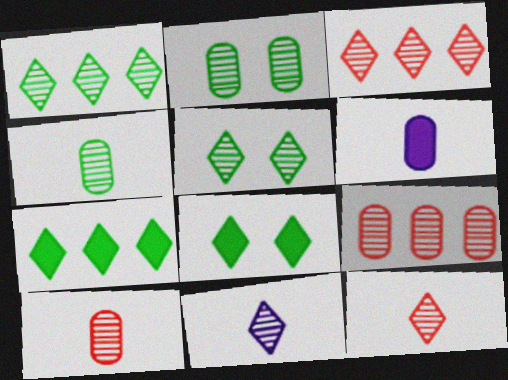[[3, 5, 11]]